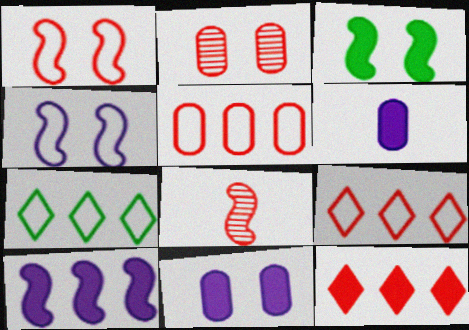[[3, 6, 12], 
[7, 8, 11]]